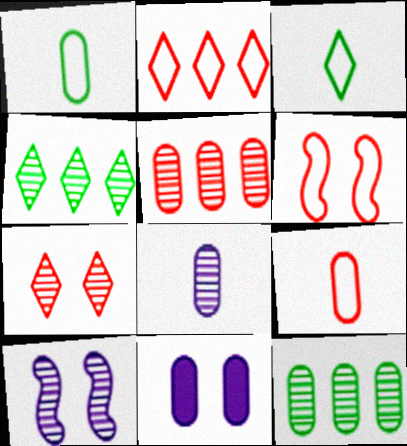[[1, 5, 11], 
[2, 6, 9], 
[9, 11, 12]]